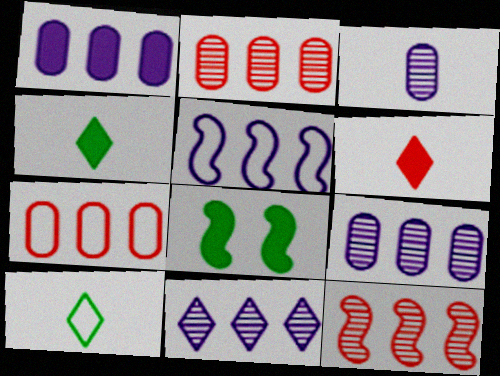[[1, 5, 11], 
[1, 6, 8]]